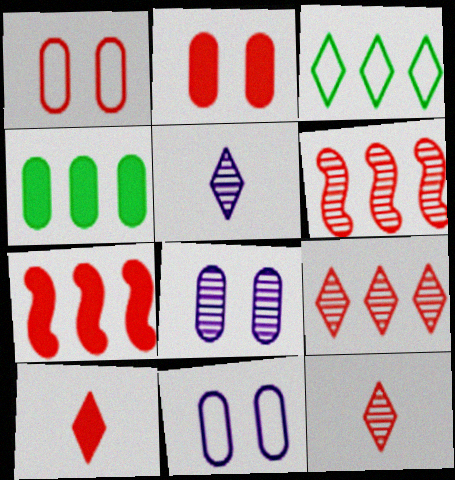[[1, 6, 10], 
[1, 7, 12], 
[2, 7, 10]]